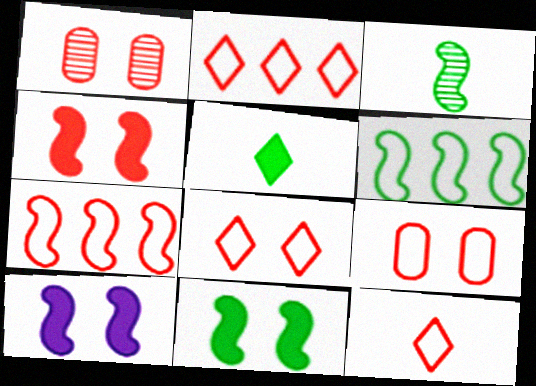[[1, 4, 8], 
[2, 8, 12], 
[3, 6, 11], 
[3, 7, 10], 
[4, 10, 11], 
[7, 9, 12]]